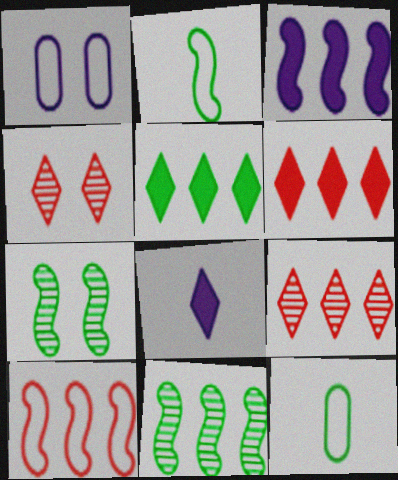[[3, 4, 12], 
[3, 10, 11], 
[5, 7, 12]]